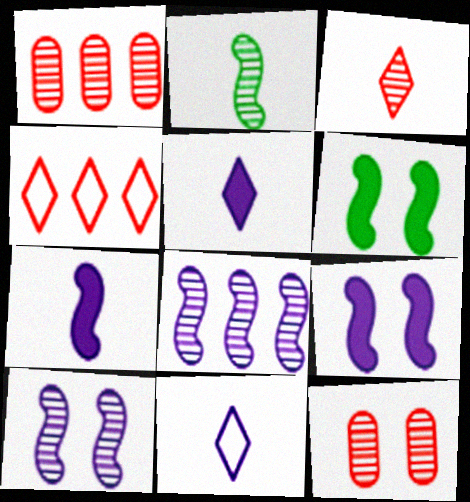[[1, 6, 11]]